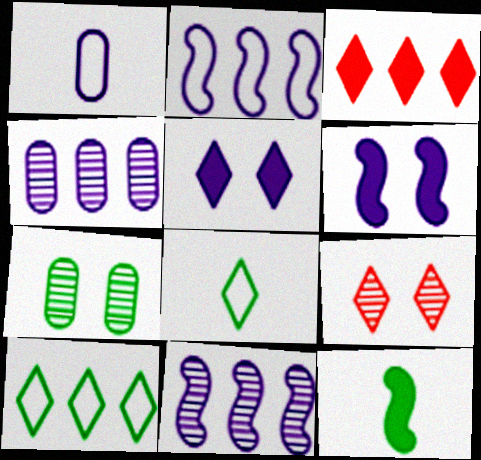[[1, 5, 11], 
[7, 10, 12]]